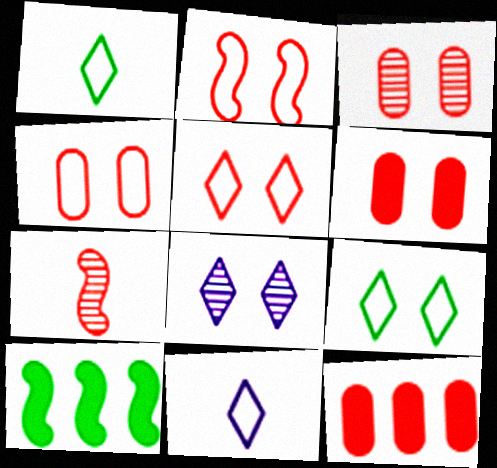[[2, 4, 5], 
[3, 4, 6], 
[3, 10, 11], 
[5, 7, 12]]